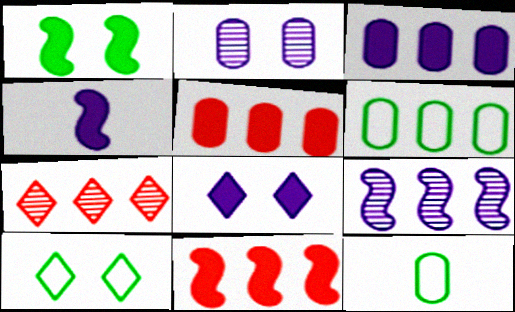[[1, 4, 11], 
[2, 5, 12], 
[3, 4, 8]]